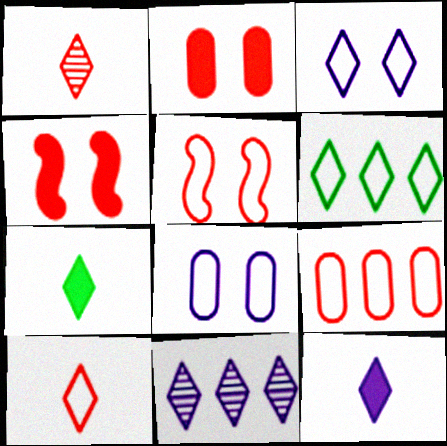[[1, 4, 9], 
[3, 6, 10], 
[3, 11, 12], 
[5, 9, 10]]